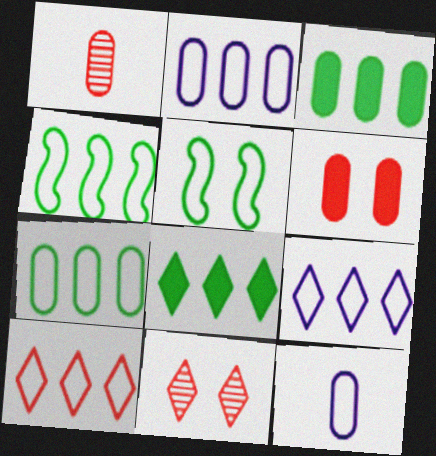[[2, 4, 10], 
[5, 10, 12]]